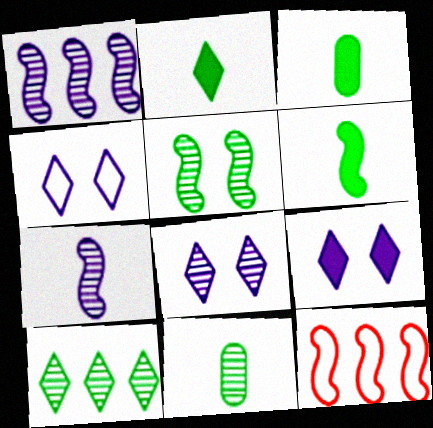[[2, 3, 6], 
[3, 8, 12], 
[4, 8, 9], 
[5, 10, 11], 
[9, 11, 12]]